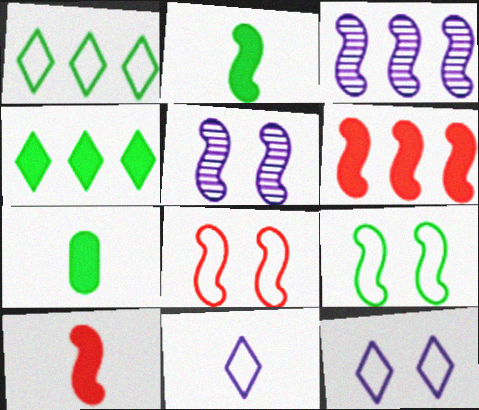[[2, 3, 8], 
[3, 9, 10]]